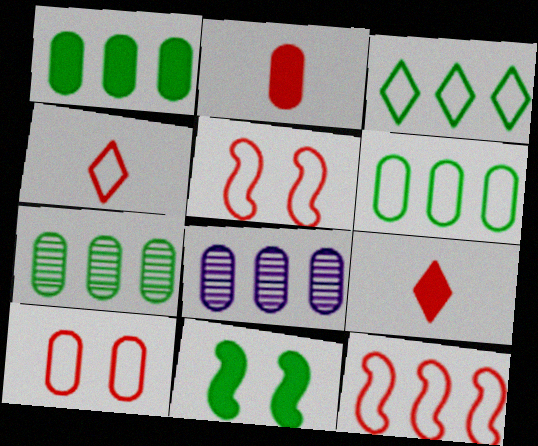[[1, 6, 7], 
[4, 8, 11], 
[4, 10, 12]]